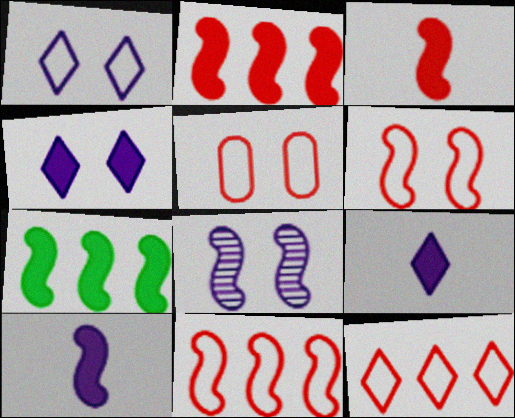[]